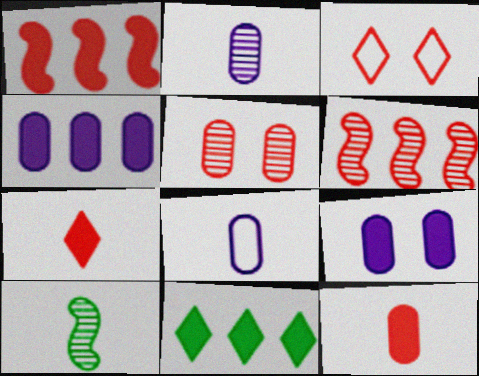[[1, 4, 11], 
[3, 4, 10], 
[3, 6, 12], 
[7, 8, 10]]